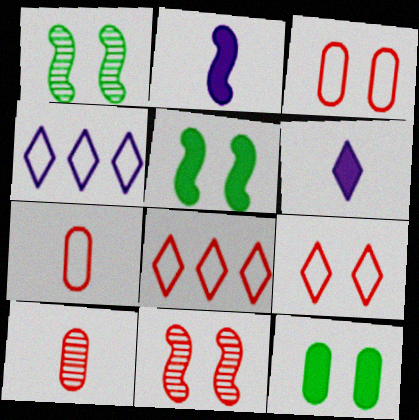[[4, 5, 10]]